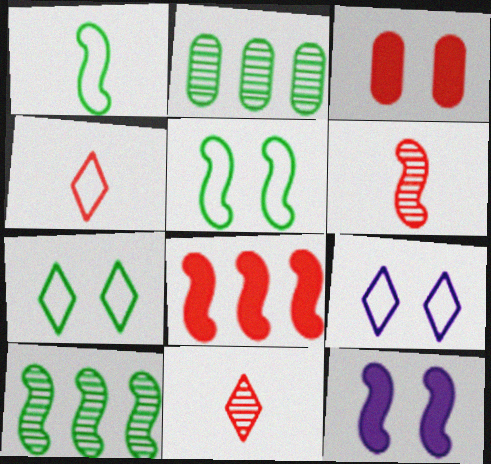[[2, 4, 12]]